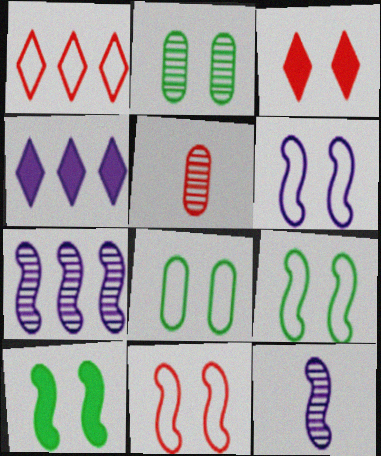[[2, 3, 6], 
[4, 5, 9], 
[6, 9, 11]]